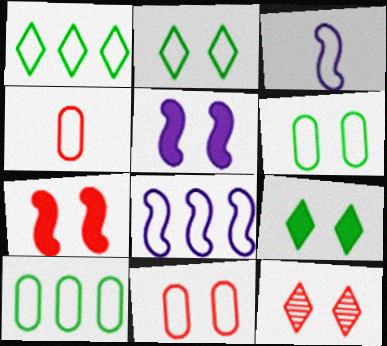[[1, 3, 11], 
[2, 4, 8], 
[5, 6, 12], 
[7, 11, 12]]